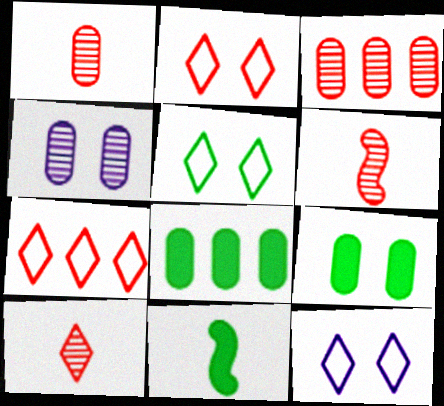[[1, 6, 10], 
[2, 5, 12], 
[3, 11, 12], 
[4, 7, 11], 
[6, 8, 12]]